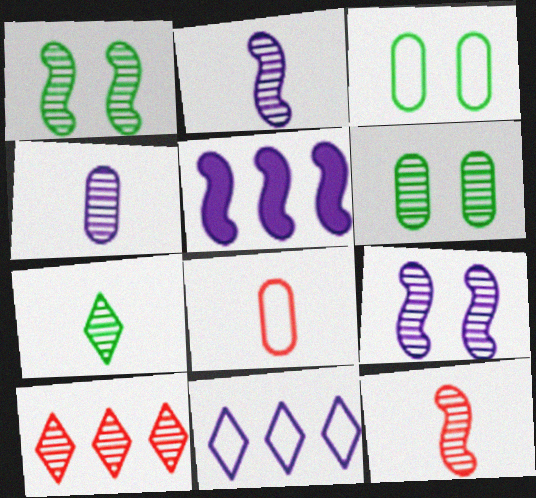[[1, 4, 10], 
[2, 6, 10], 
[4, 7, 12]]